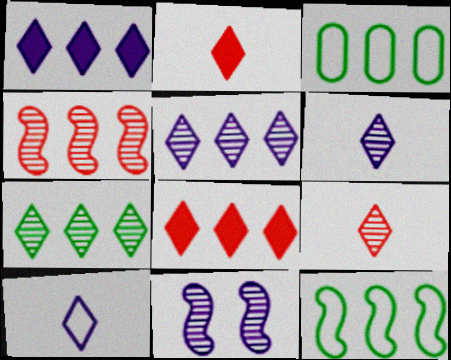[[1, 3, 4], 
[2, 3, 11]]